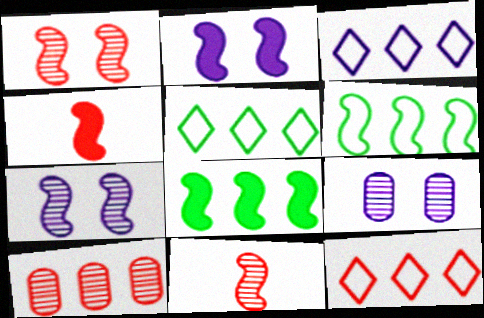[[2, 4, 8], 
[2, 6, 11], 
[3, 5, 12], 
[3, 8, 10], 
[4, 5, 9], 
[4, 6, 7]]